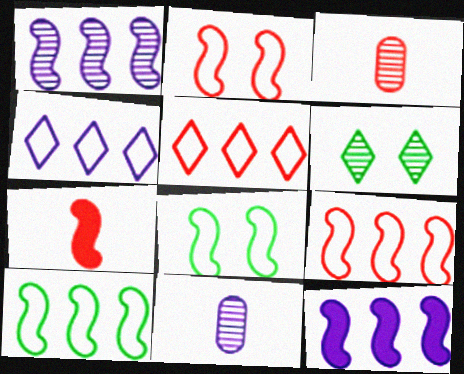[[1, 3, 6], 
[1, 7, 8]]